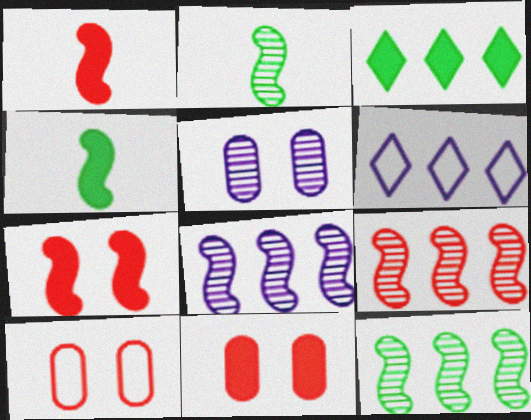[[2, 6, 11], 
[8, 9, 12]]